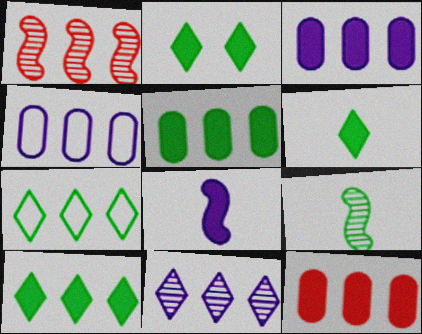[[1, 3, 7], 
[1, 4, 10], 
[2, 6, 10], 
[2, 8, 12], 
[3, 5, 12]]